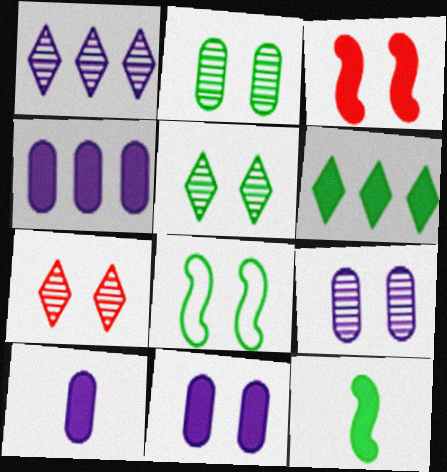[[3, 6, 10], 
[4, 10, 11], 
[7, 8, 11]]